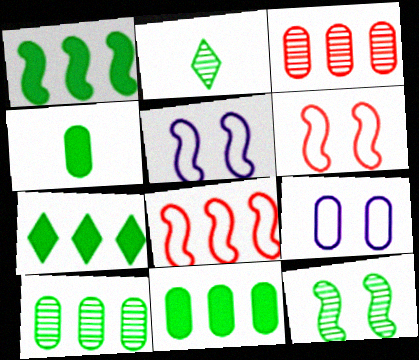[[1, 7, 11], 
[2, 10, 12], 
[3, 4, 9]]